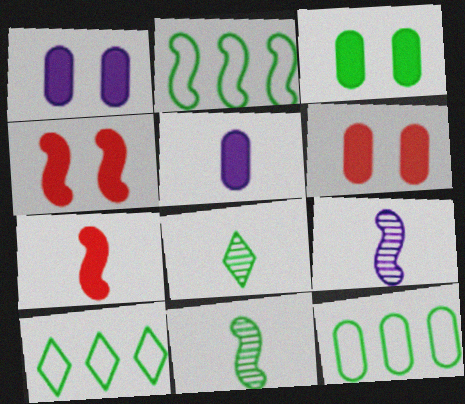[[1, 3, 6], 
[2, 3, 8], 
[2, 4, 9], 
[2, 10, 12], 
[3, 10, 11], 
[6, 9, 10]]